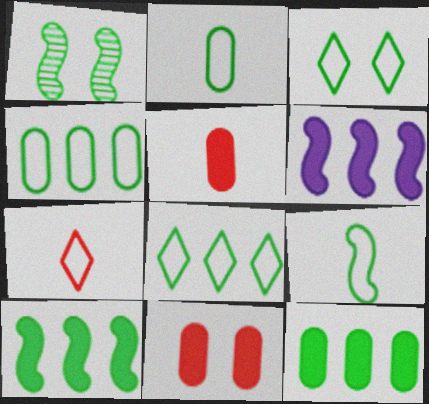[[1, 9, 10], 
[3, 4, 9]]